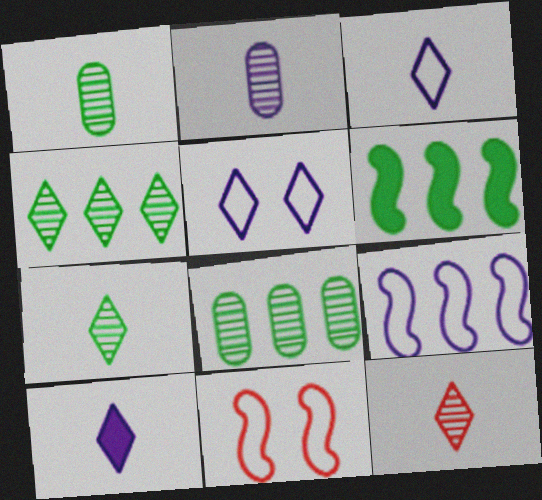[[8, 10, 11]]